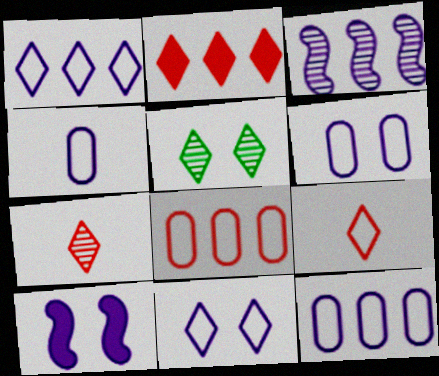[[4, 6, 12]]